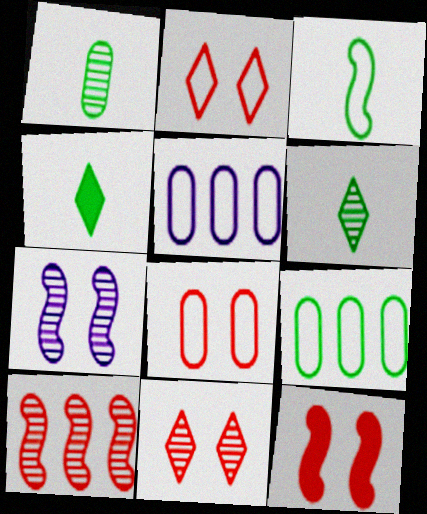[[1, 3, 4], 
[2, 3, 5], 
[5, 6, 12], 
[8, 11, 12]]